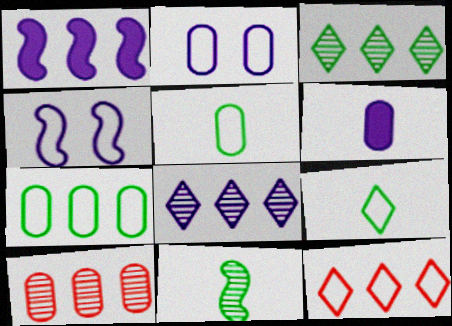[[4, 5, 12], 
[4, 6, 8]]